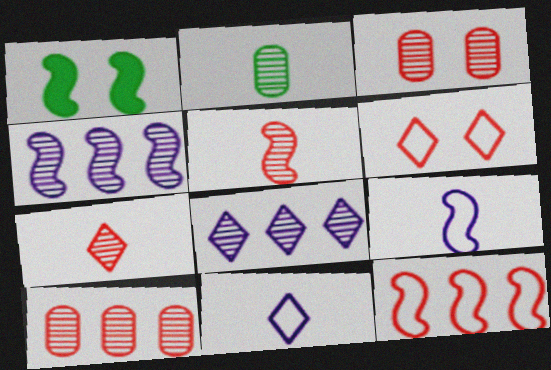[[1, 10, 11]]